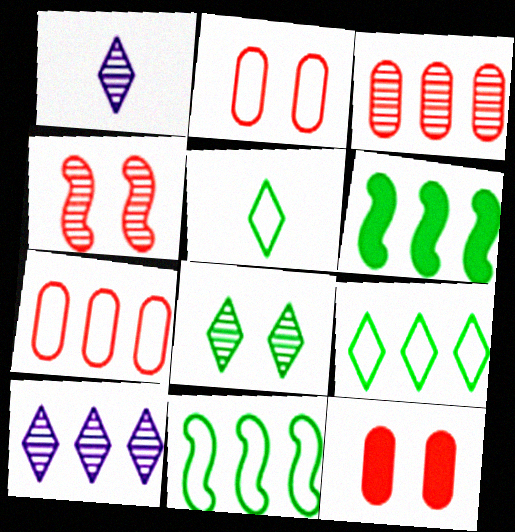[[1, 2, 6], 
[1, 11, 12], 
[6, 7, 10]]